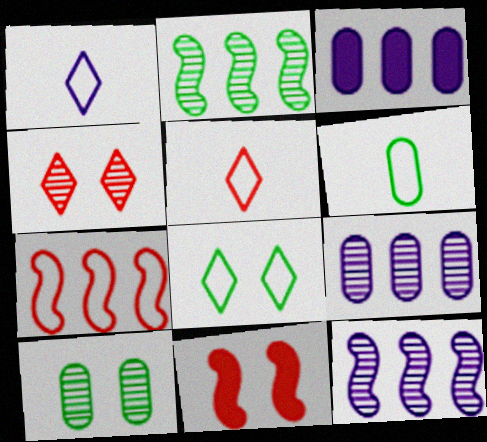[]